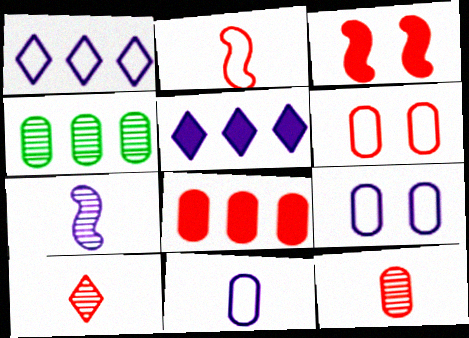[[5, 7, 9], 
[6, 8, 12]]